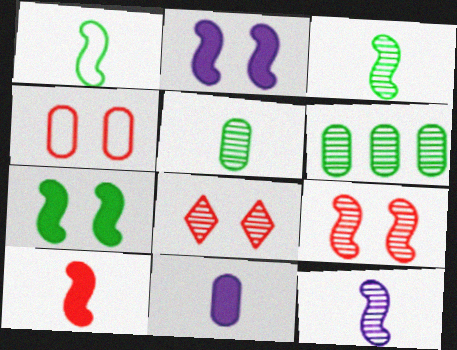[[1, 10, 12], 
[4, 6, 11], 
[6, 8, 12]]